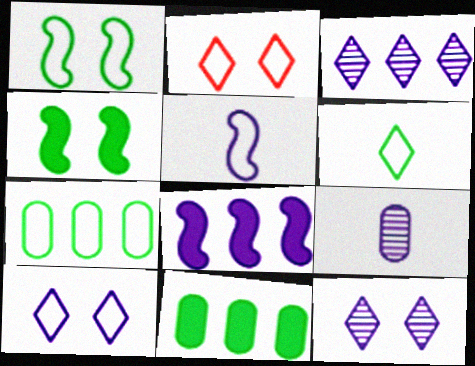[[1, 6, 7], 
[2, 5, 7], 
[8, 9, 10]]